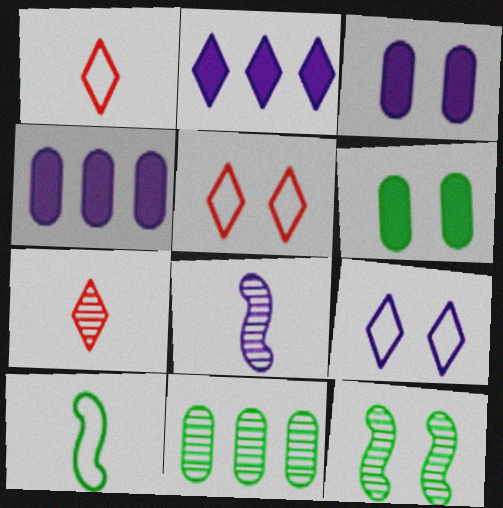[[1, 4, 12], 
[3, 5, 12], 
[4, 8, 9]]